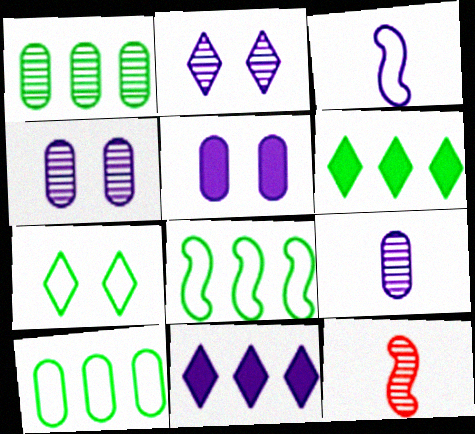[[1, 2, 12], 
[1, 6, 8], 
[3, 4, 11]]